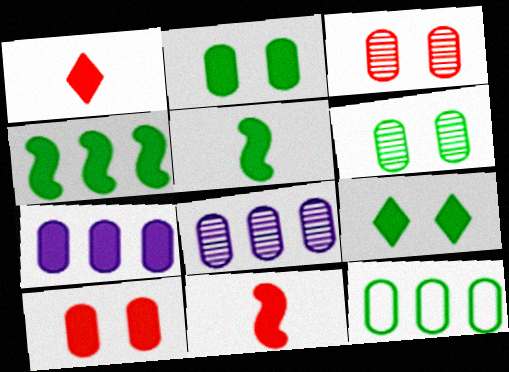[[7, 9, 11]]